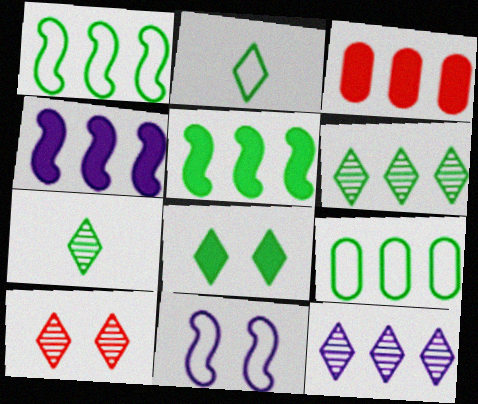[[1, 3, 12], 
[2, 6, 8], 
[3, 7, 11], 
[5, 6, 9], 
[7, 10, 12]]